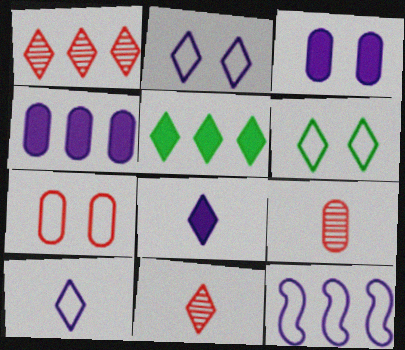[[1, 6, 8], 
[2, 5, 11]]